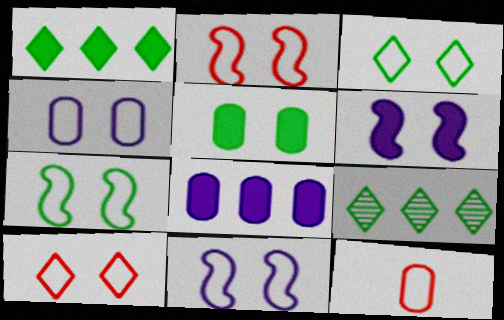[[2, 3, 4], 
[2, 7, 11], 
[4, 7, 10], 
[6, 9, 12]]